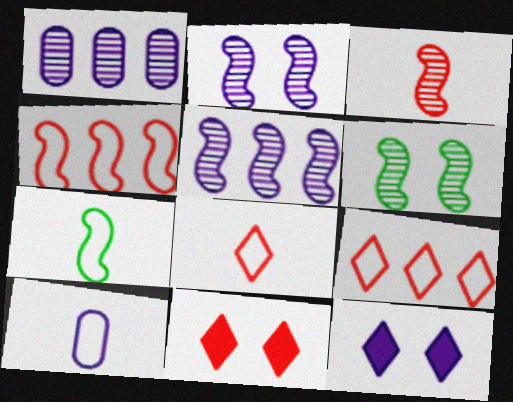[[1, 7, 11], 
[3, 5, 6], 
[5, 10, 12], 
[7, 8, 10]]